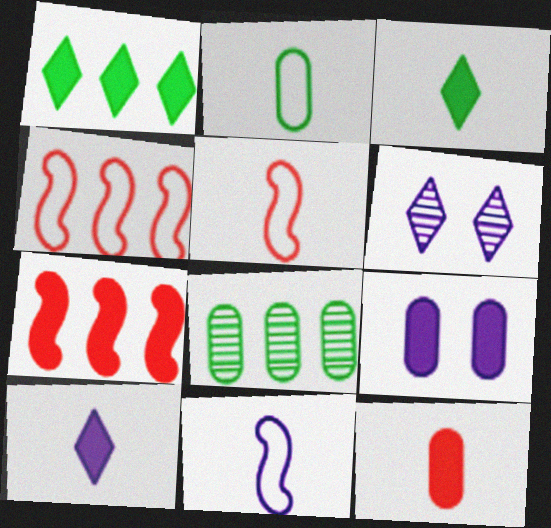[[2, 6, 7], 
[3, 7, 9]]